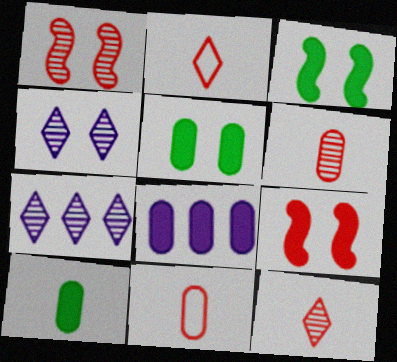[[3, 7, 11]]